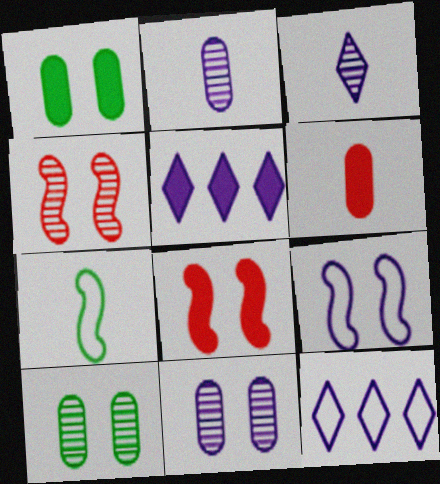[[2, 5, 9], 
[3, 6, 7]]